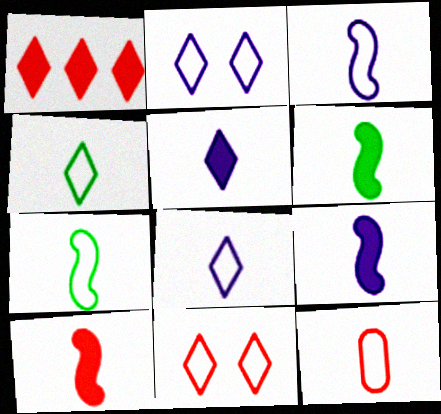[[3, 4, 12], 
[6, 9, 10], 
[7, 8, 12]]